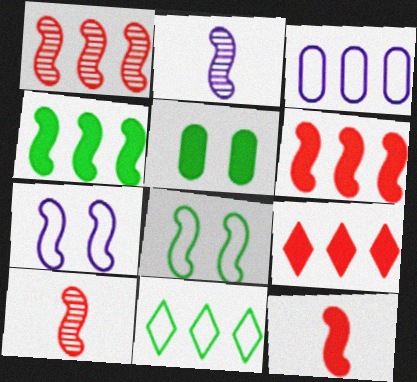[[2, 6, 8], 
[4, 7, 10]]